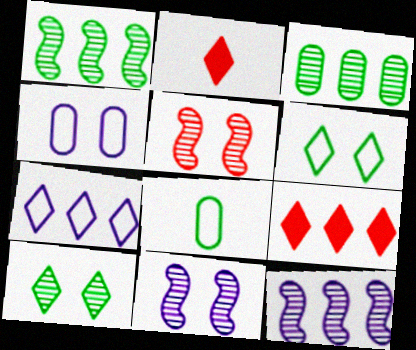[[1, 2, 4], 
[2, 7, 10], 
[8, 9, 11]]